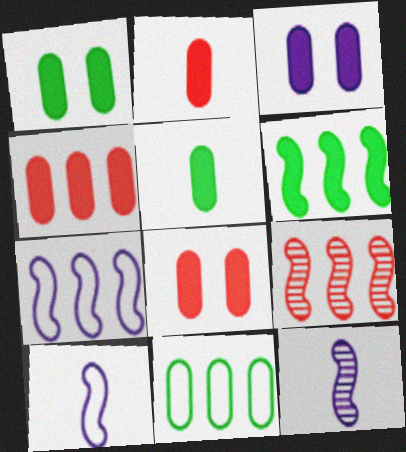[[1, 3, 8], 
[2, 4, 8], 
[3, 4, 5], 
[6, 7, 9]]